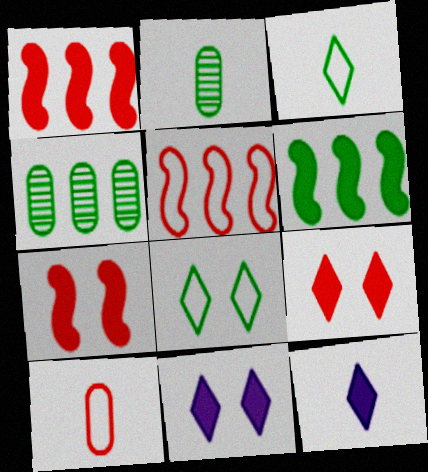[[2, 5, 11], 
[2, 6, 8]]